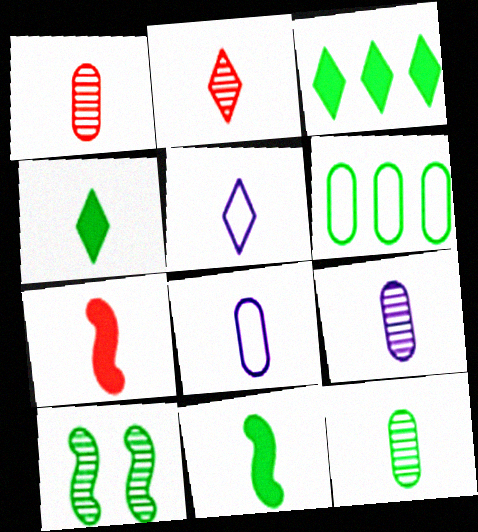[[1, 5, 11], 
[1, 9, 12], 
[2, 4, 5], 
[2, 8, 11], 
[4, 6, 10], 
[5, 7, 12]]